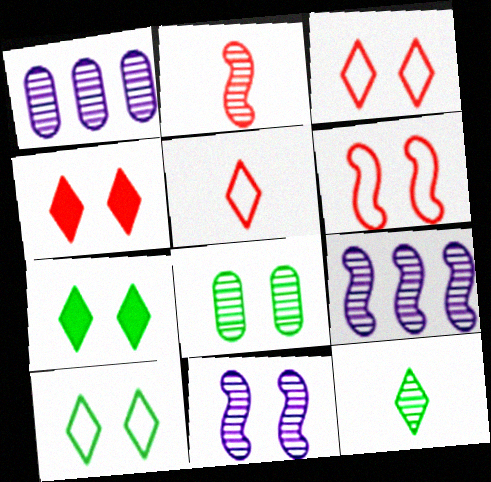[]